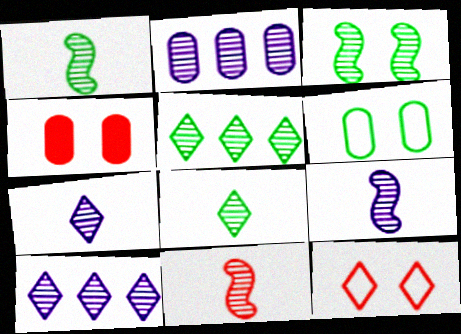[[1, 9, 11]]